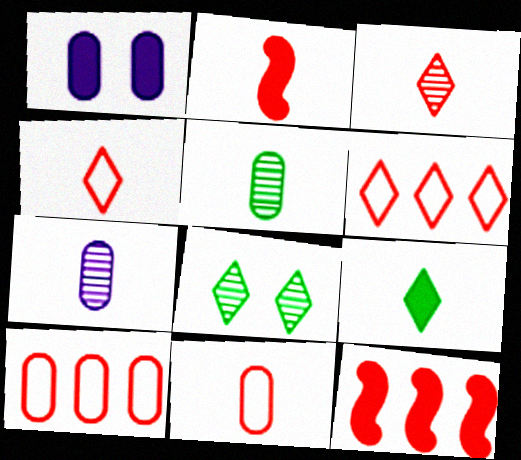[[1, 5, 10], 
[1, 9, 12], 
[2, 3, 11]]